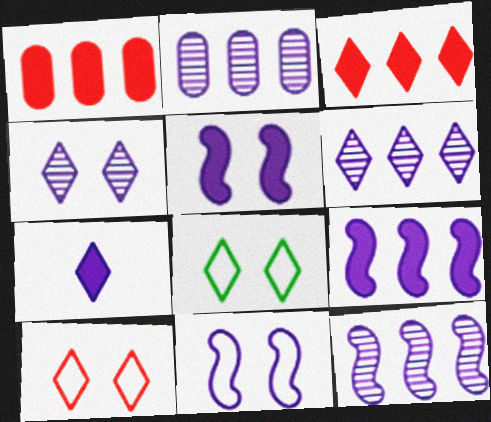[[2, 6, 12], 
[2, 7, 11]]